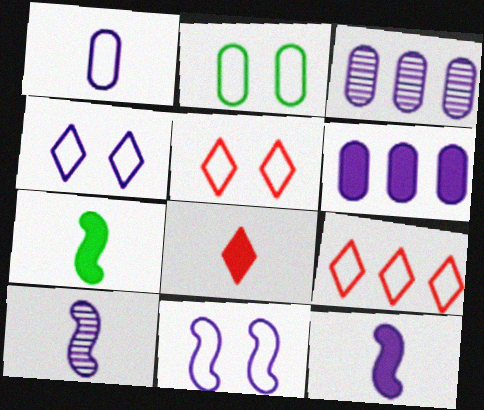[[2, 5, 11], 
[3, 4, 12], 
[3, 5, 7], 
[4, 6, 10]]